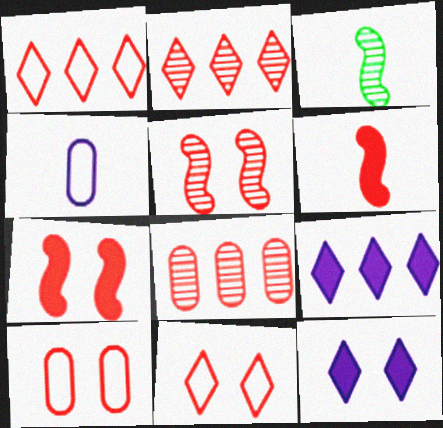[[2, 6, 10], 
[3, 9, 10], 
[6, 8, 11]]